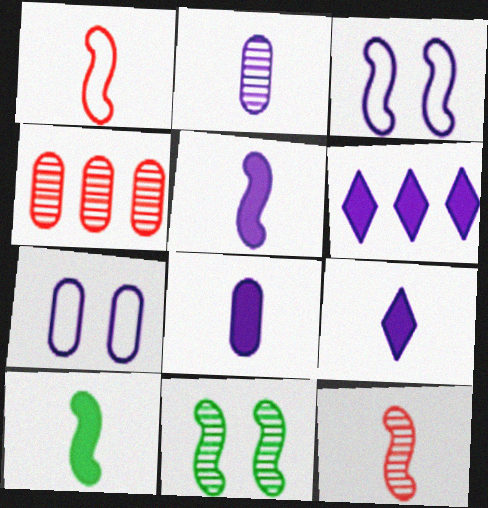[[2, 3, 6], 
[5, 8, 9]]